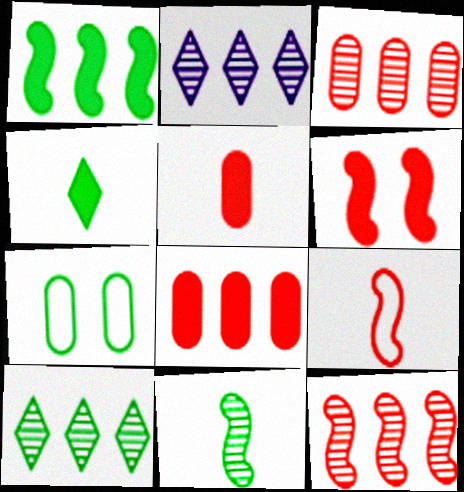[[6, 9, 12]]